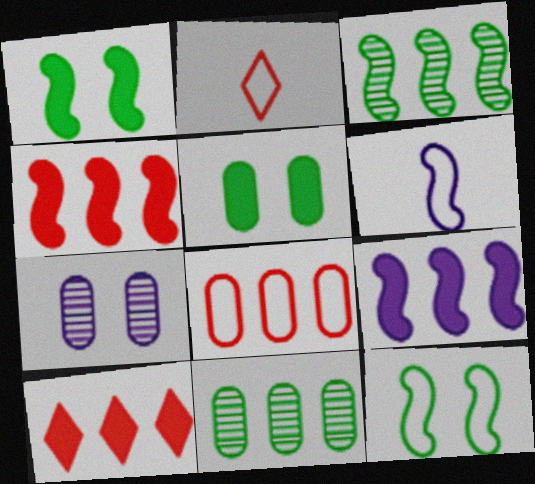[]